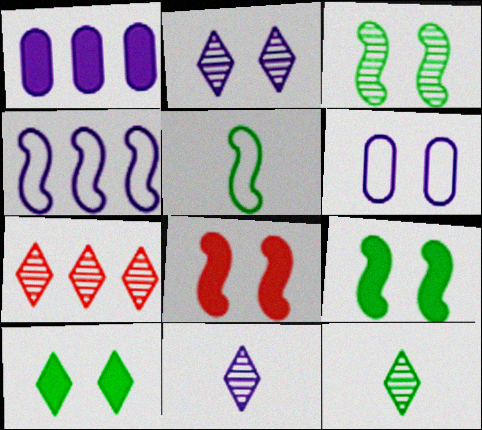[[2, 7, 12]]